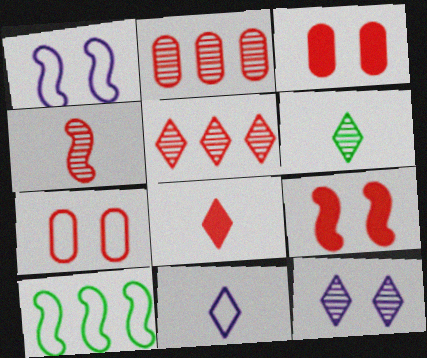[[5, 6, 12], 
[6, 8, 11], 
[7, 10, 11]]